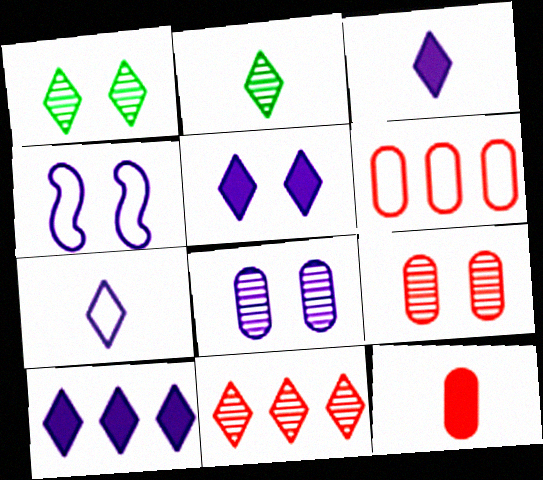[[3, 5, 10], 
[4, 5, 8], 
[6, 9, 12]]